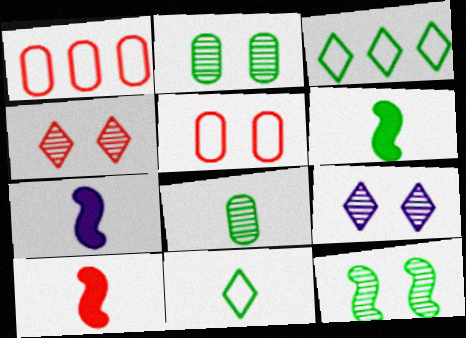[[1, 4, 10], 
[1, 6, 9], 
[2, 3, 6], 
[6, 7, 10], 
[6, 8, 11]]